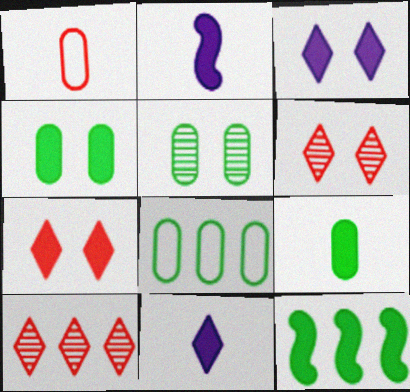[[2, 6, 8], 
[5, 8, 9]]